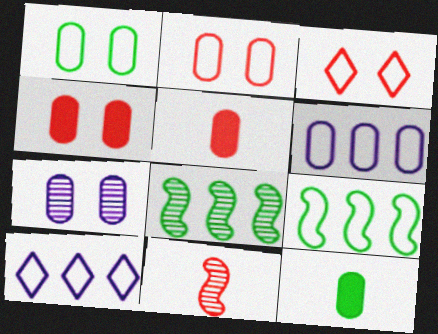[[1, 4, 7]]